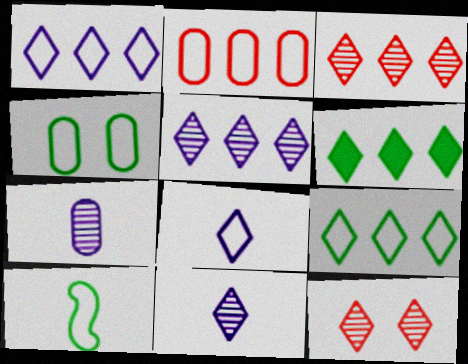[[1, 3, 6], 
[4, 9, 10], 
[6, 8, 12]]